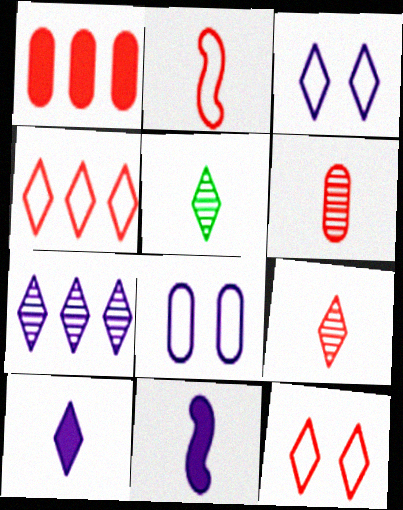[[3, 7, 10], 
[7, 8, 11]]